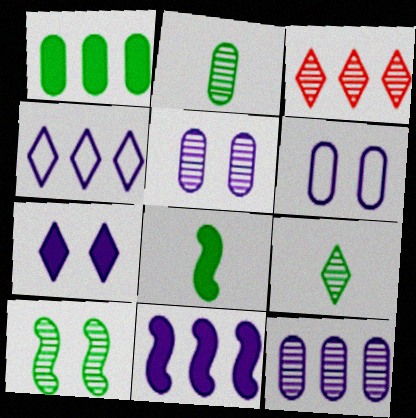[[3, 6, 8], 
[4, 11, 12]]